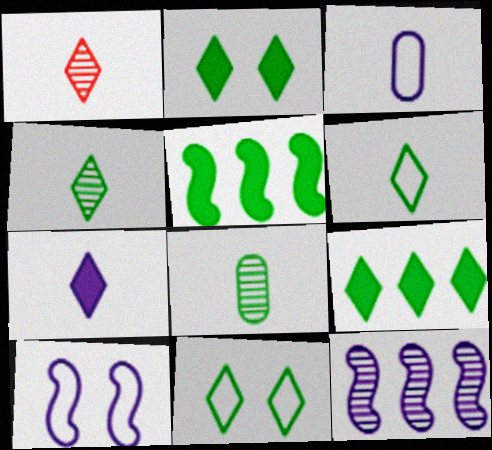[[1, 6, 7], 
[4, 9, 11], 
[5, 8, 11]]